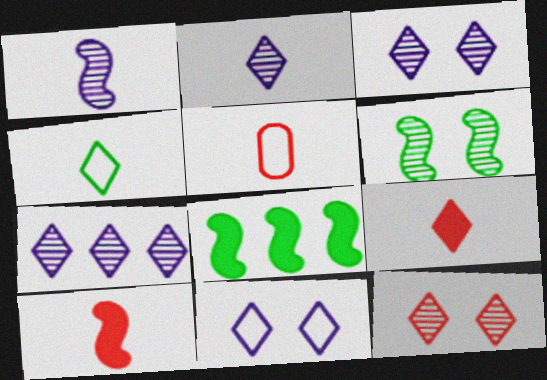[[2, 3, 7], 
[2, 4, 9], 
[3, 5, 8]]